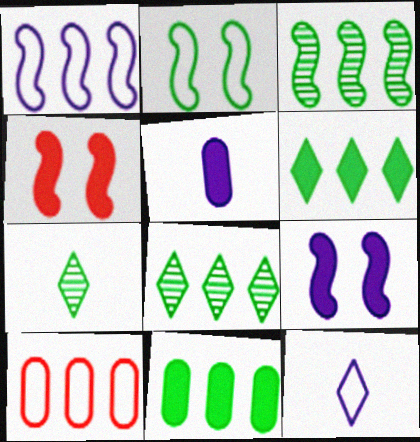[[2, 7, 11], 
[2, 10, 12], 
[4, 5, 6], 
[7, 9, 10]]